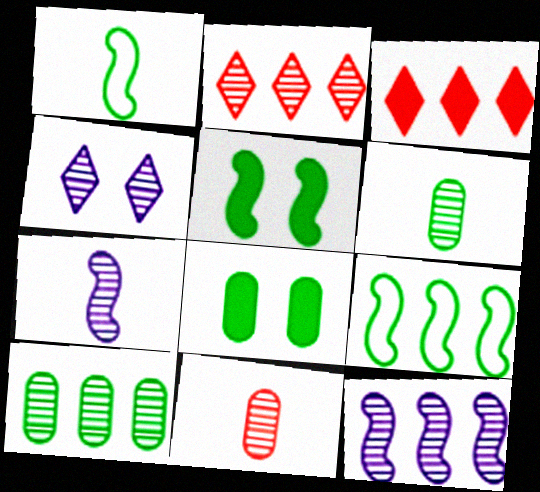[[2, 10, 12]]